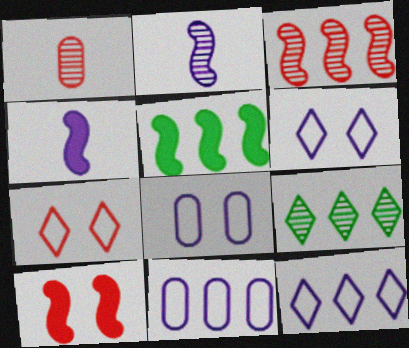[[1, 5, 6], 
[4, 5, 10]]